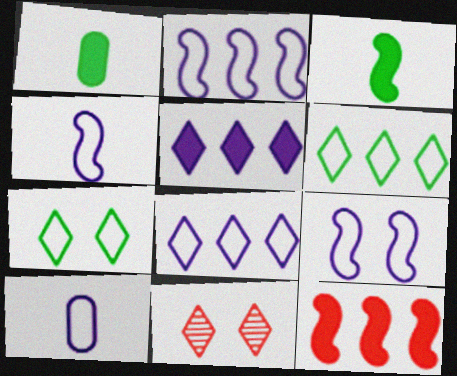[[1, 2, 11], 
[2, 4, 9], 
[8, 9, 10]]